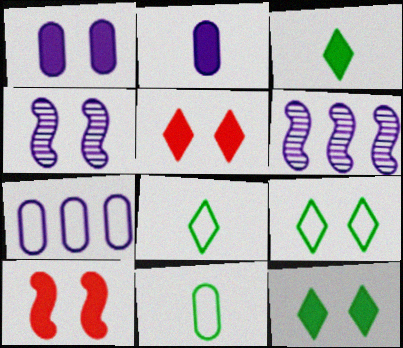[[1, 10, 12], 
[5, 6, 11]]